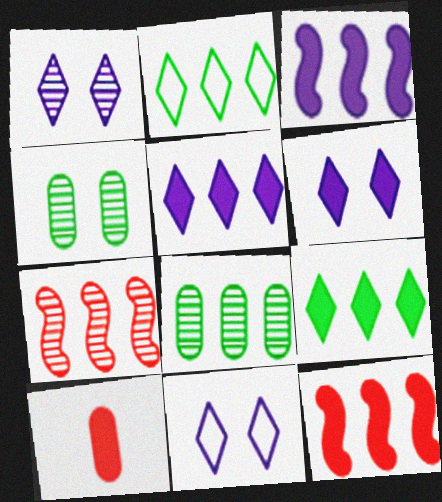[[1, 6, 11]]